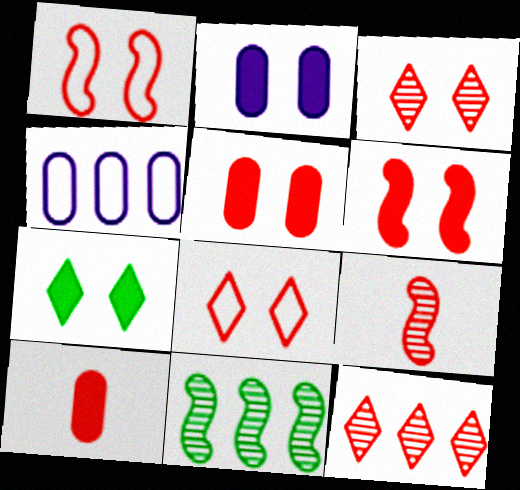[[1, 3, 5], 
[1, 10, 12], 
[2, 6, 7], 
[4, 7, 9]]